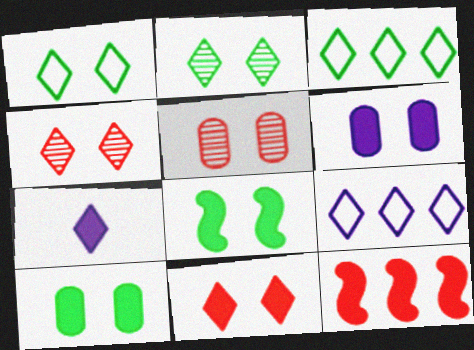[[3, 4, 7], 
[6, 8, 11], 
[7, 10, 12]]